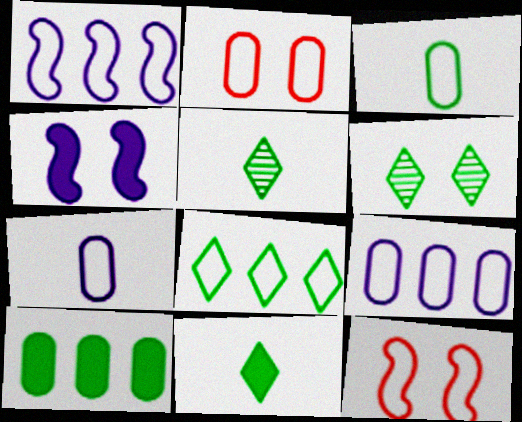[[2, 3, 9], 
[2, 4, 6], 
[6, 8, 11], 
[7, 8, 12]]